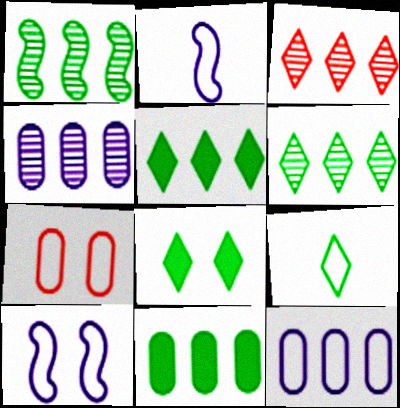[[1, 3, 4], 
[6, 8, 9]]